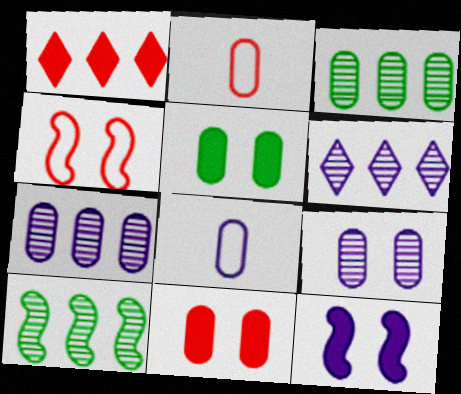[[2, 5, 7], 
[3, 8, 11], 
[6, 8, 12]]